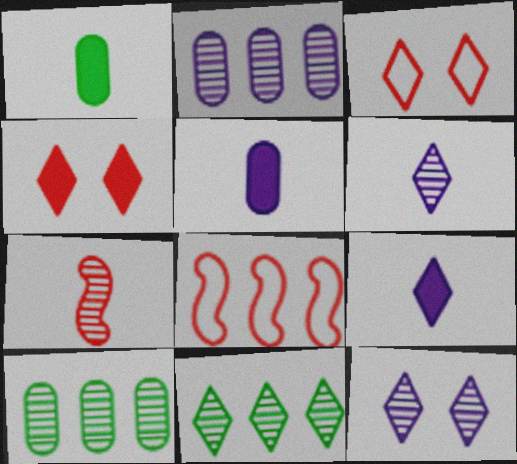[[1, 8, 12], 
[3, 9, 11], 
[7, 10, 12]]